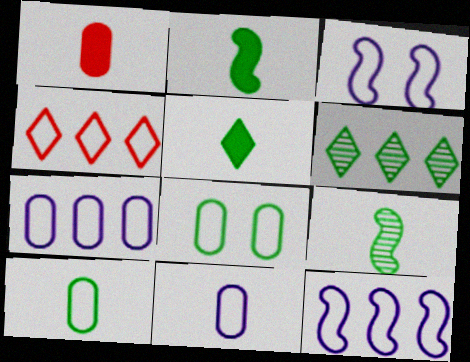[[1, 3, 6], 
[2, 6, 8], 
[3, 4, 10], 
[5, 9, 10]]